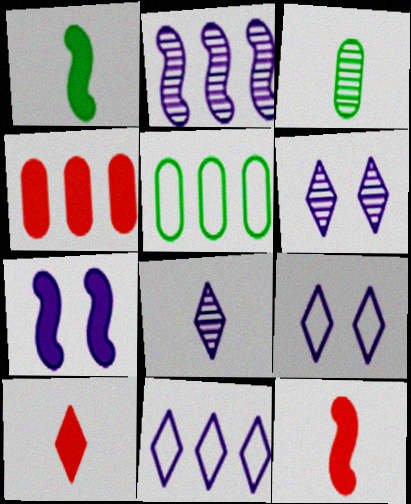[[5, 6, 12]]